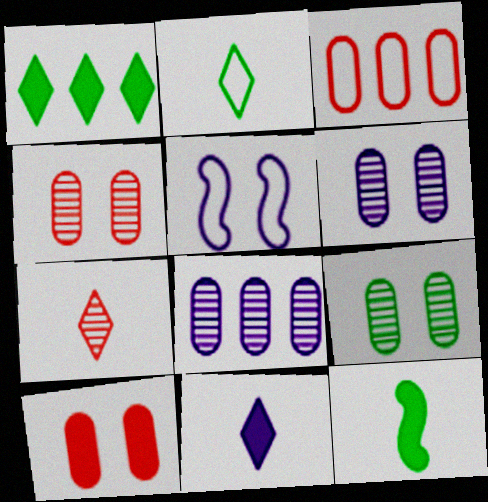[[2, 3, 5], 
[2, 7, 11], 
[4, 6, 9], 
[5, 8, 11]]